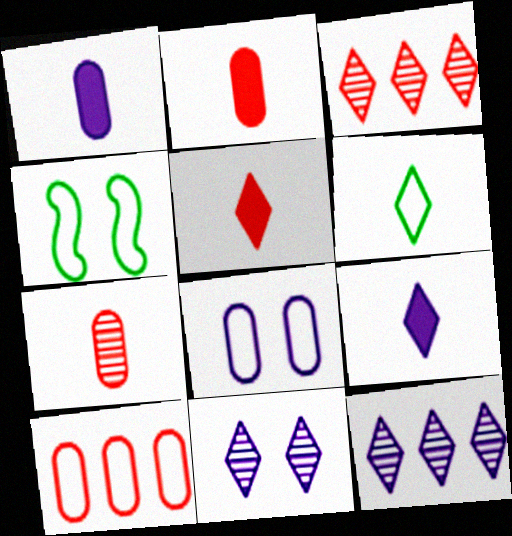[[1, 3, 4], 
[2, 4, 12]]